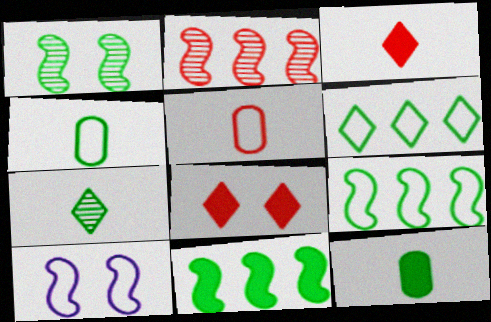[[1, 6, 12], 
[2, 5, 8], 
[5, 6, 10]]